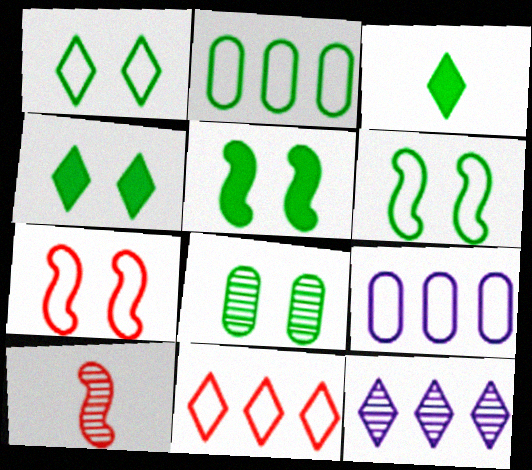[[1, 5, 8], 
[4, 6, 8], 
[4, 9, 10], 
[8, 10, 12]]